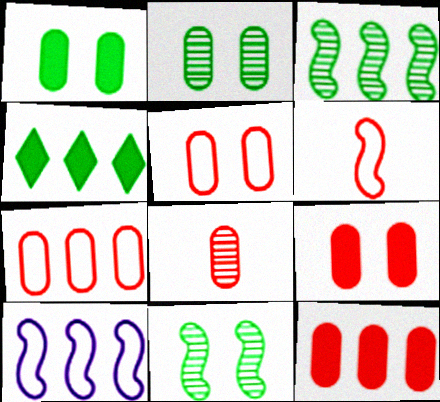[[5, 8, 12], 
[7, 8, 9]]